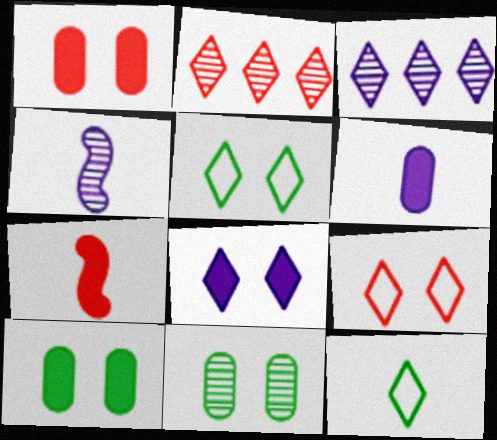[[2, 4, 11], 
[2, 8, 12]]